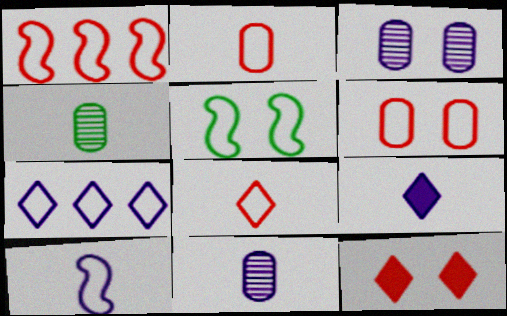[[1, 5, 10], 
[1, 6, 8], 
[2, 5, 7], 
[3, 5, 12], 
[9, 10, 11]]